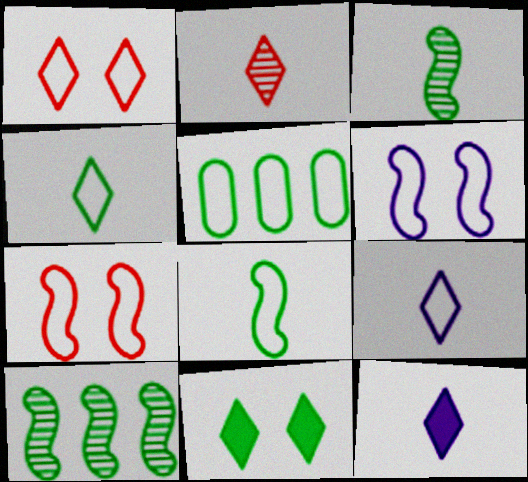[[2, 4, 12], 
[3, 5, 11], 
[5, 7, 9]]